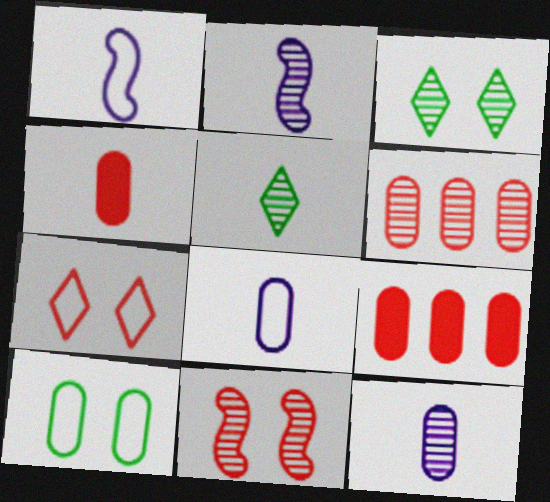[[1, 3, 9], 
[1, 4, 5], 
[2, 3, 6], 
[9, 10, 12]]